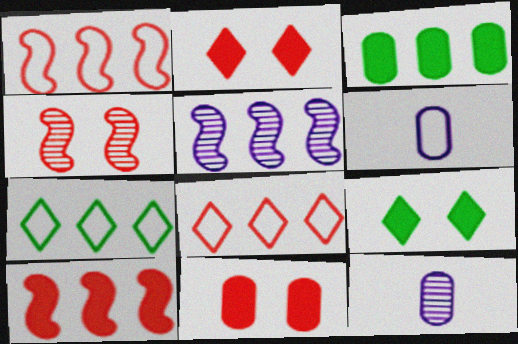[[1, 9, 12], 
[3, 5, 8]]